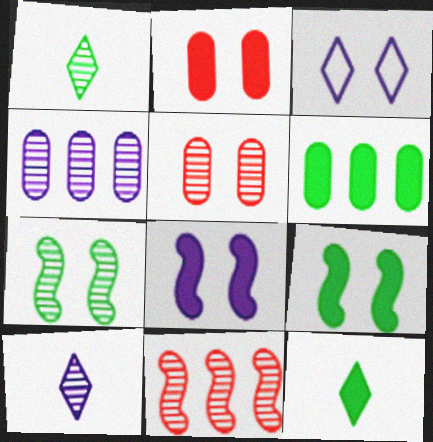[[2, 3, 7], 
[3, 5, 9], 
[6, 9, 12]]